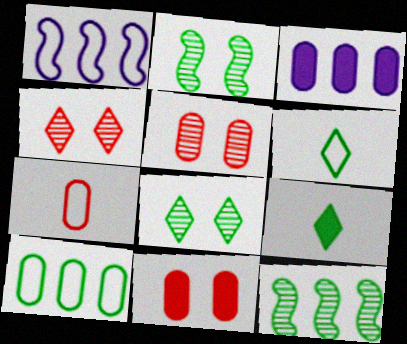[[1, 5, 9], 
[2, 9, 10]]